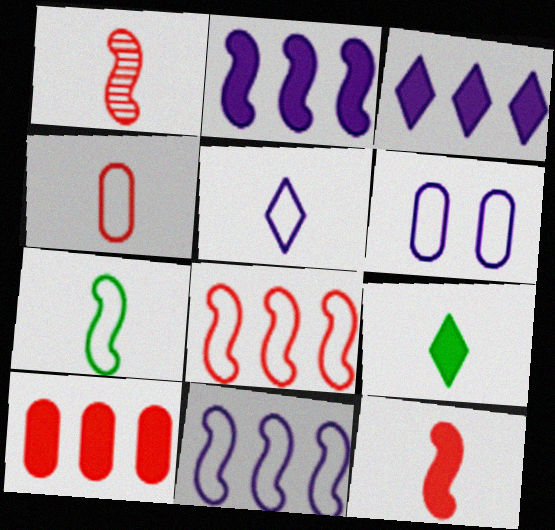[[4, 5, 7], 
[5, 6, 11]]